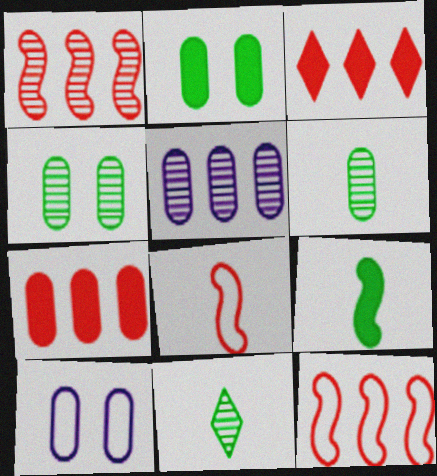[[6, 7, 10]]